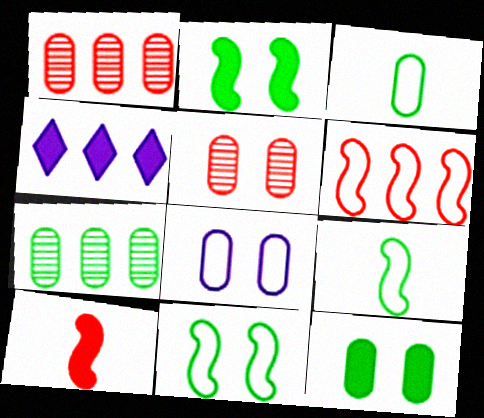[[3, 7, 12], 
[4, 5, 9], 
[4, 6, 7], 
[4, 10, 12], 
[5, 8, 12]]